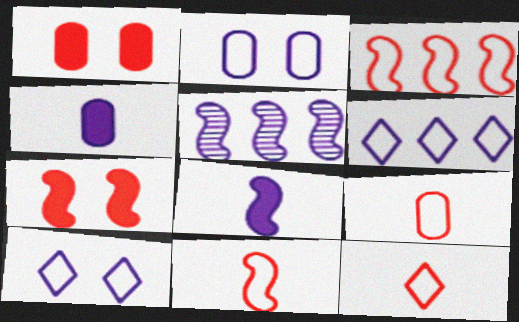[[4, 5, 10], 
[9, 11, 12]]